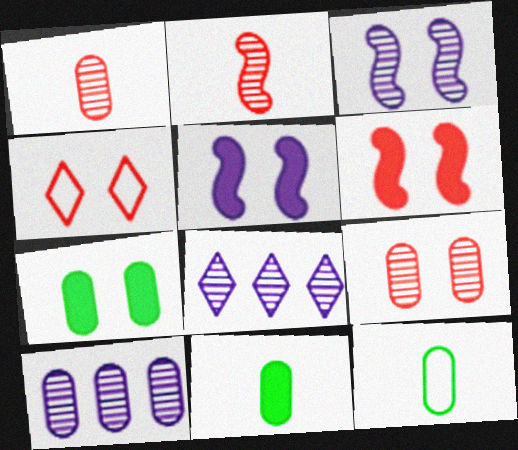[[3, 4, 7], 
[4, 6, 9], 
[6, 8, 12]]